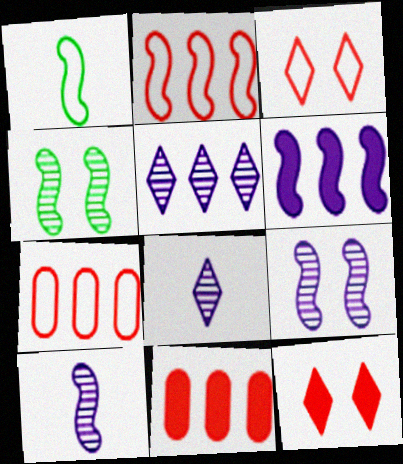[]